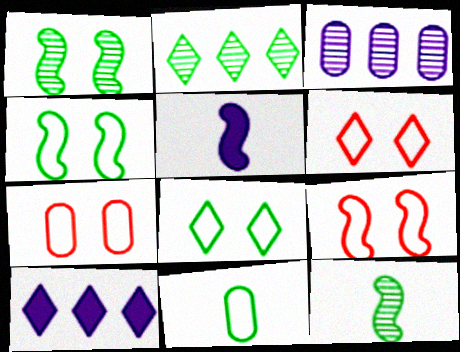[[2, 5, 7], 
[6, 7, 9], 
[7, 10, 12]]